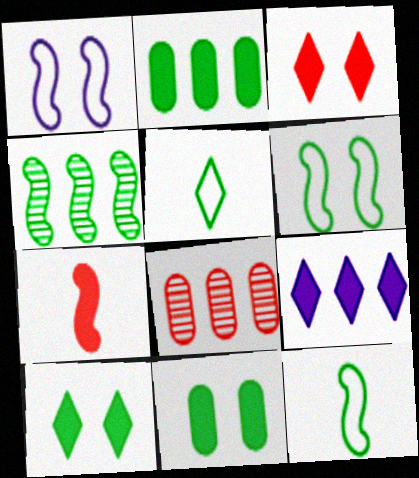[[1, 4, 7], 
[4, 5, 11], 
[7, 9, 11]]